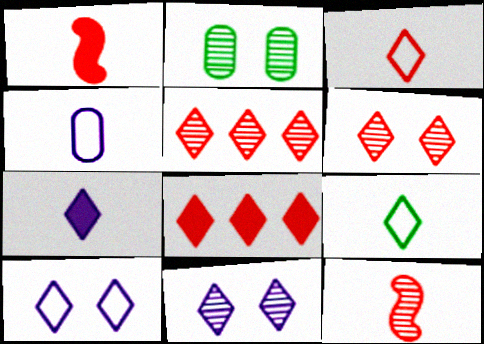[[3, 6, 8], 
[8, 9, 11]]